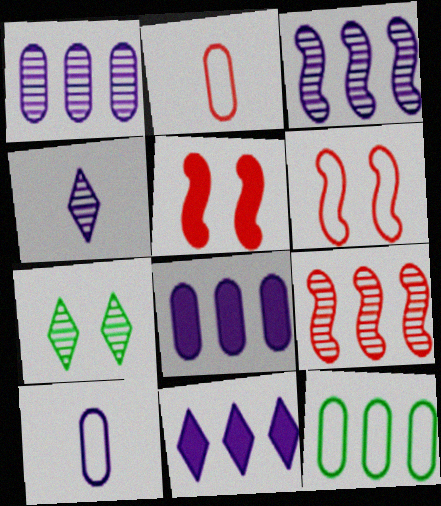[[4, 5, 12], 
[9, 11, 12]]